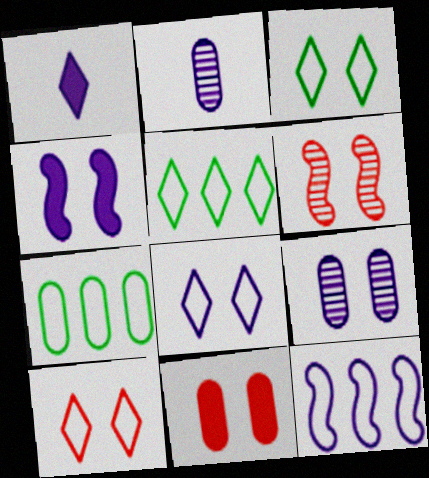[[1, 6, 7], 
[1, 9, 12], 
[2, 7, 11], 
[3, 8, 10], 
[4, 8, 9], 
[6, 10, 11]]